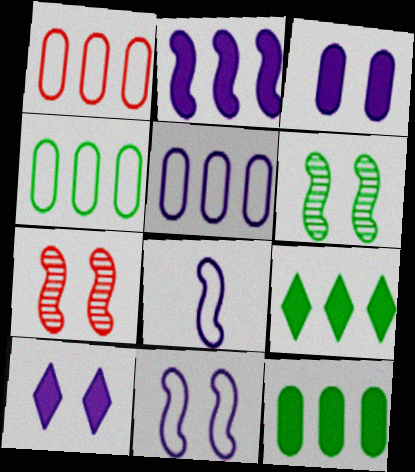[[1, 4, 5]]